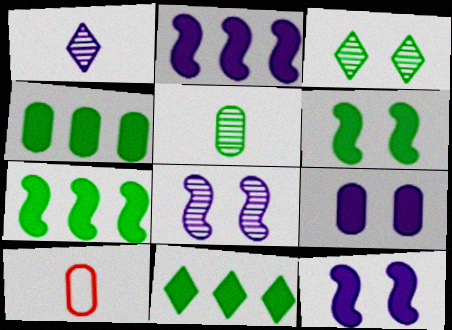[[2, 3, 10], 
[4, 7, 11], 
[8, 10, 11]]